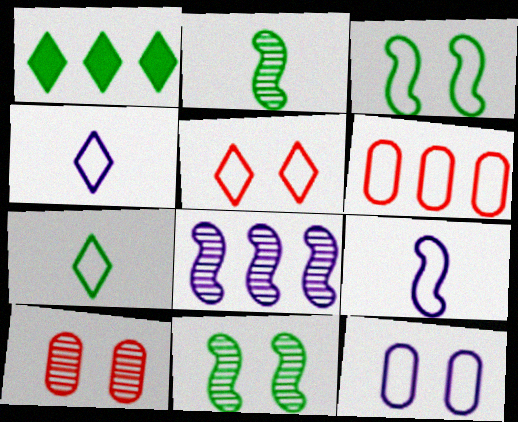[[1, 6, 8], 
[1, 9, 10], 
[3, 4, 6], 
[3, 5, 12]]